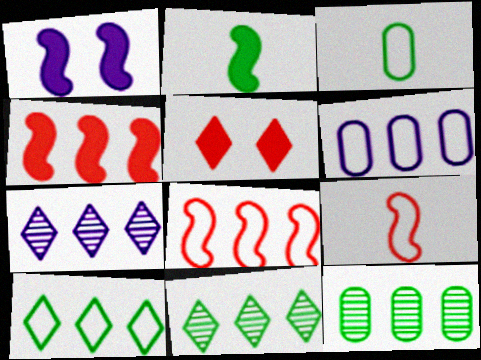[[1, 2, 4], 
[4, 6, 11], 
[6, 8, 10]]